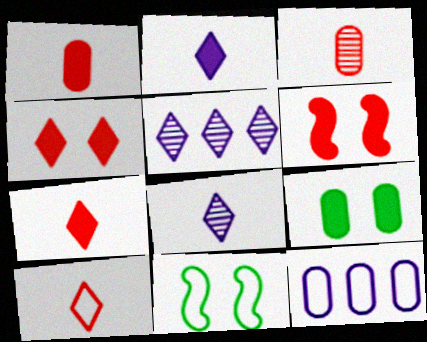[[1, 5, 11], 
[3, 9, 12], 
[10, 11, 12]]